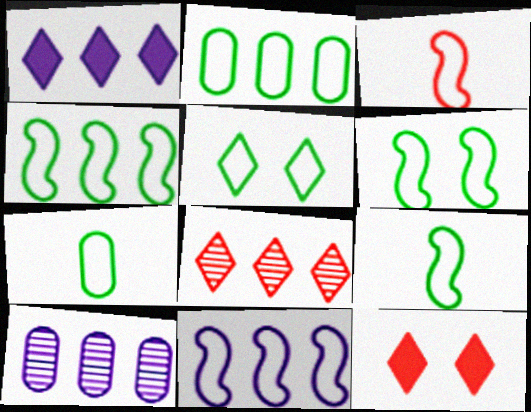[[1, 10, 11], 
[2, 5, 9], 
[3, 6, 11], 
[4, 5, 7], 
[4, 6, 9], 
[9, 10, 12]]